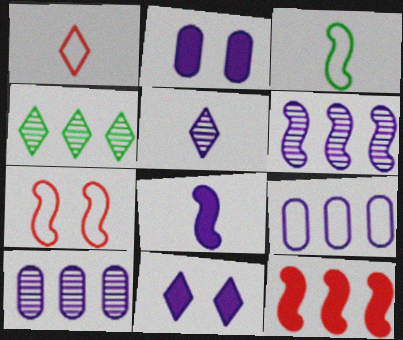[[1, 4, 11], 
[4, 9, 12]]